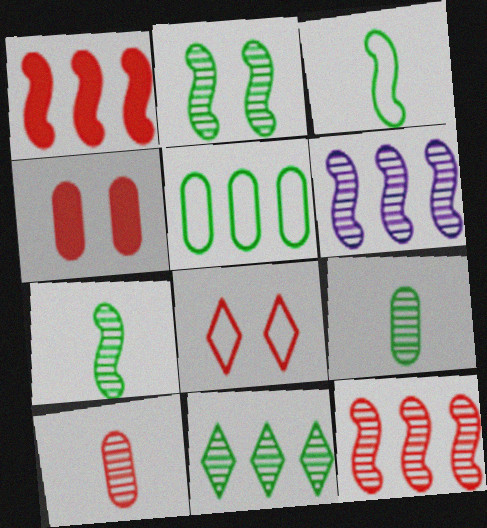[[1, 8, 10], 
[2, 9, 11]]